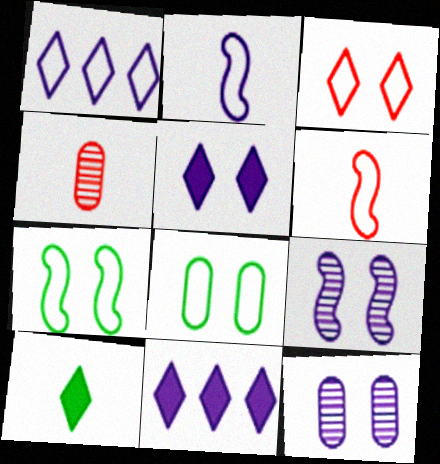[[1, 6, 8], 
[2, 4, 10], 
[2, 11, 12], 
[4, 7, 11]]